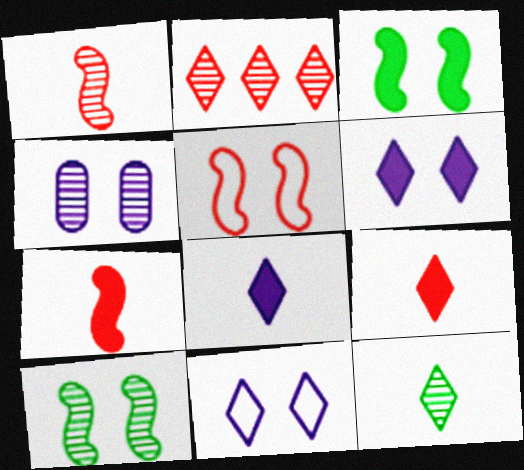[]